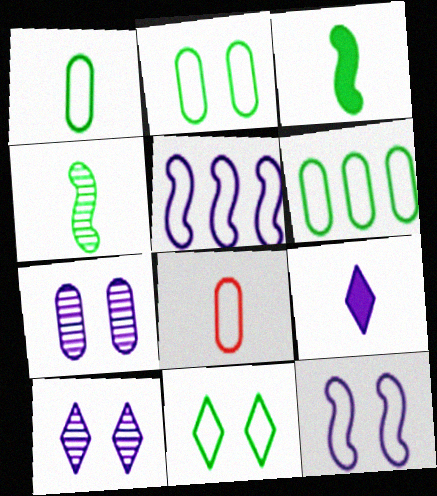[[1, 2, 6], 
[4, 8, 9], 
[5, 7, 9], 
[5, 8, 11]]